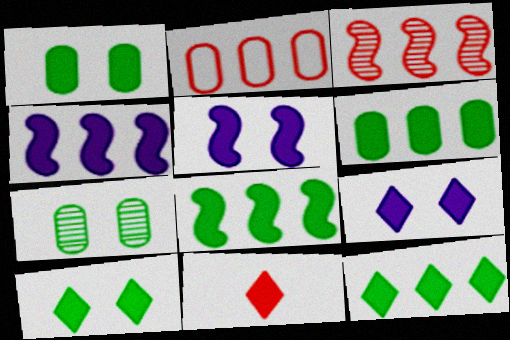[[1, 4, 11], 
[5, 6, 11], 
[6, 8, 12], 
[9, 11, 12]]